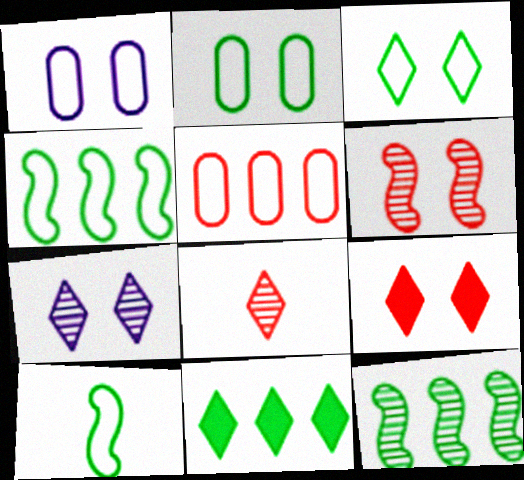[[3, 7, 9]]